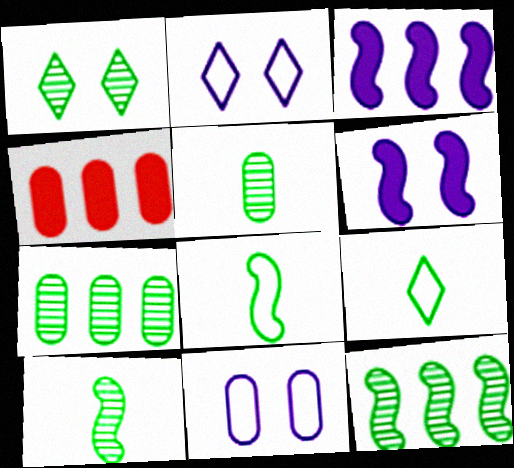[[1, 5, 12], 
[1, 7, 10], 
[2, 4, 10], 
[4, 5, 11]]